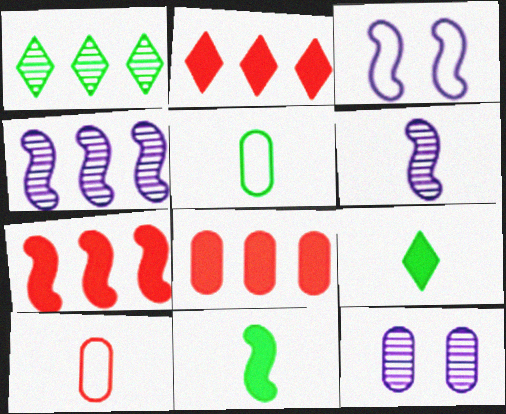[[2, 7, 8], 
[5, 8, 12], 
[6, 9, 10]]